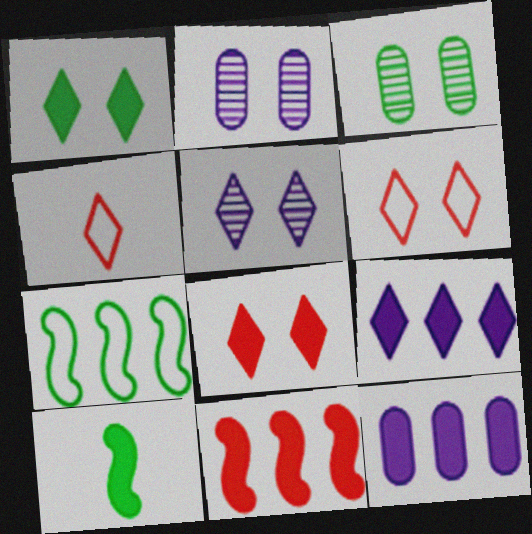[[1, 5, 6], 
[8, 10, 12]]